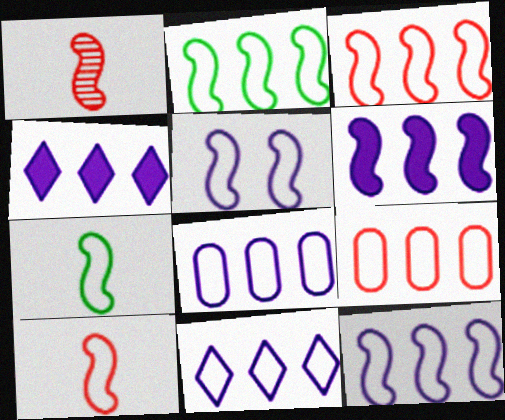[[2, 3, 12], 
[2, 5, 10], 
[2, 9, 11], 
[3, 5, 7], 
[8, 11, 12]]